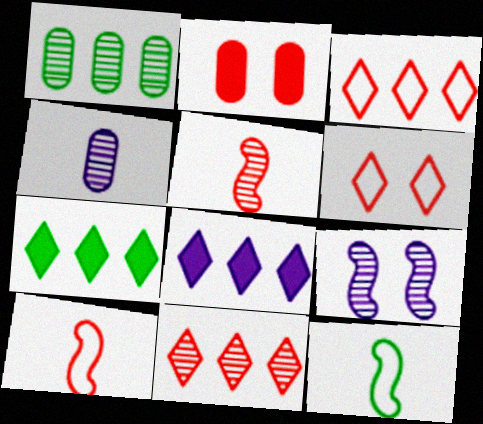[[2, 3, 5], 
[2, 10, 11]]